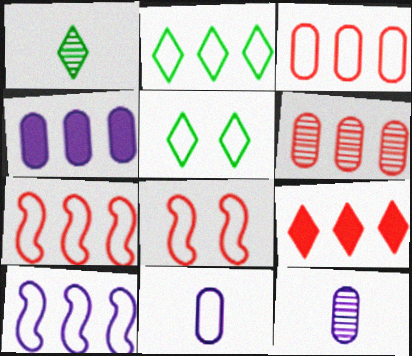[[1, 4, 8], 
[2, 3, 10], 
[2, 8, 11], 
[5, 7, 11], 
[6, 7, 9]]